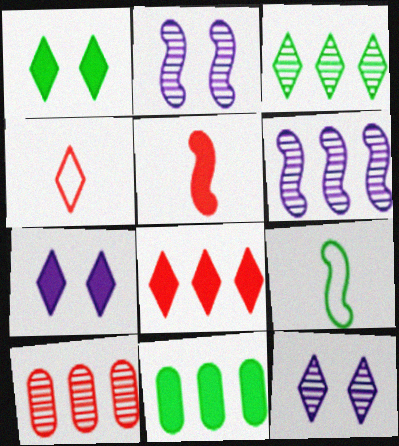[[2, 4, 11], 
[3, 4, 7], 
[3, 6, 10], 
[5, 7, 11], 
[7, 9, 10]]